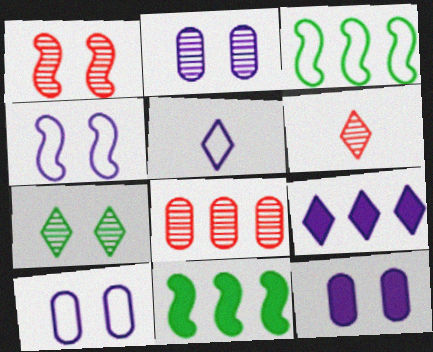[[1, 2, 7], 
[1, 6, 8], 
[2, 10, 12], 
[3, 6, 12], 
[3, 8, 9], 
[6, 10, 11]]